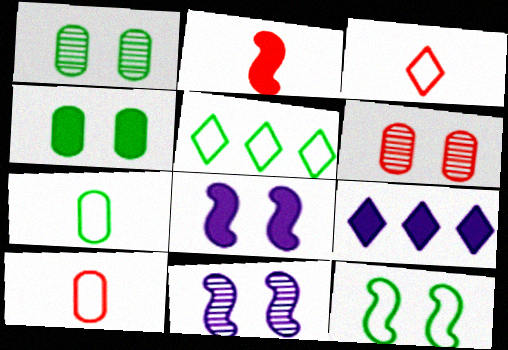[[2, 4, 9], 
[5, 7, 12]]